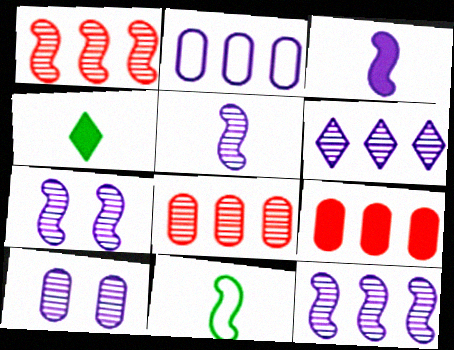[[5, 6, 10], 
[5, 7, 12]]